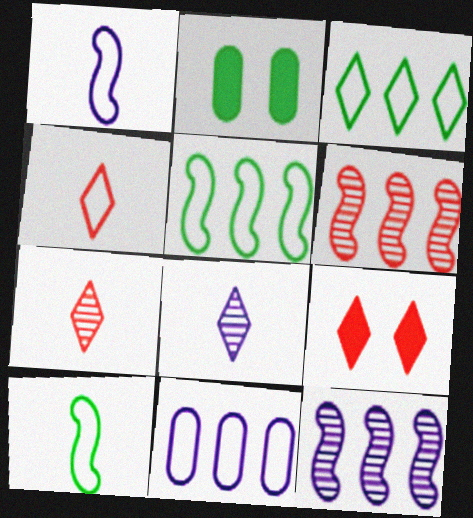[[2, 4, 12], 
[3, 8, 9]]